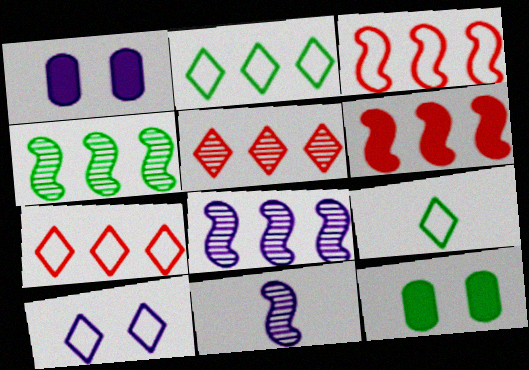[[4, 9, 12], 
[7, 9, 10], 
[7, 11, 12]]